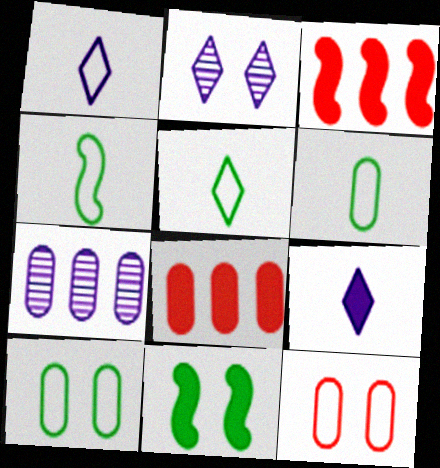[[2, 3, 6], 
[2, 4, 8], 
[2, 11, 12], 
[4, 5, 6], 
[8, 9, 11]]